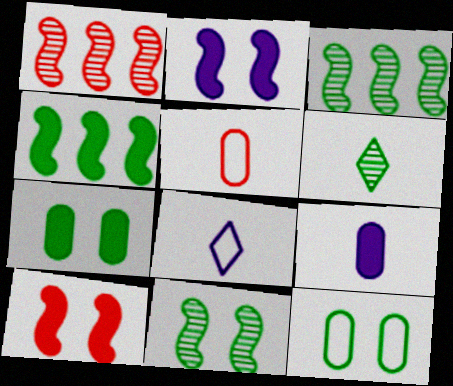[[1, 7, 8], 
[4, 6, 12]]